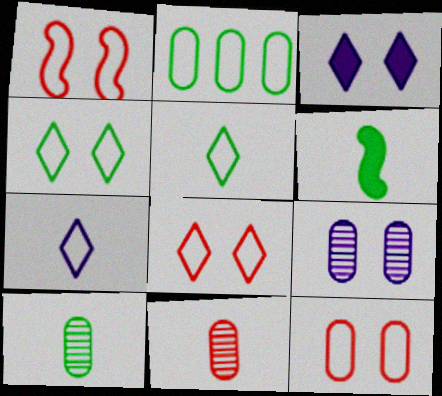[[1, 2, 7], 
[1, 8, 12], 
[5, 6, 10], 
[6, 7, 11]]